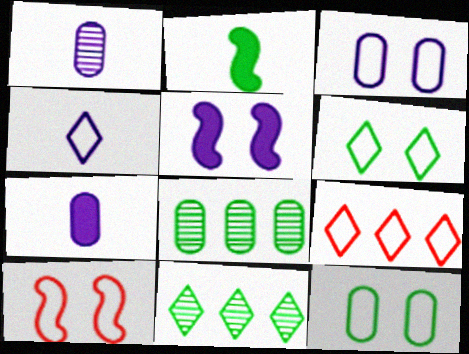[[2, 6, 8], 
[2, 11, 12], 
[3, 6, 10], 
[4, 6, 9], 
[7, 10, 11]]